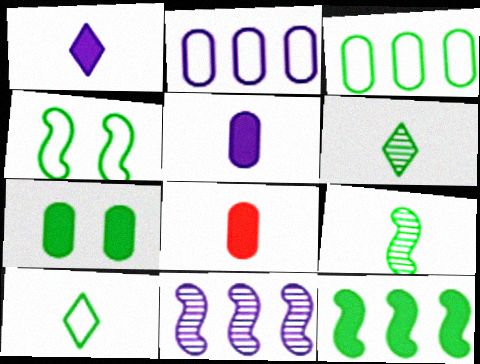[[3, 4, 10], 
[4, 9, 12]]